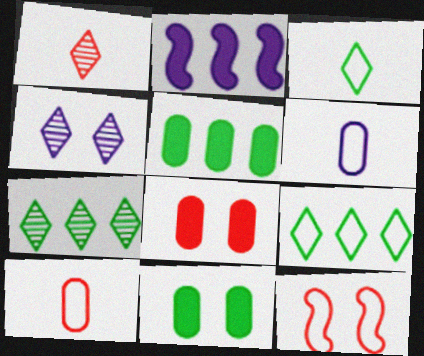[[1, 4, 7], 
[2, 4, 6], 
[4, 11, 12], 
[6, 9, 12]]